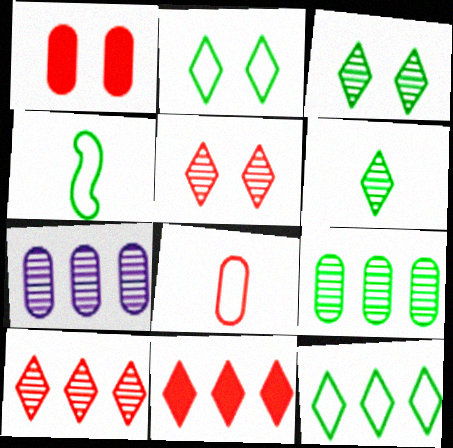[]